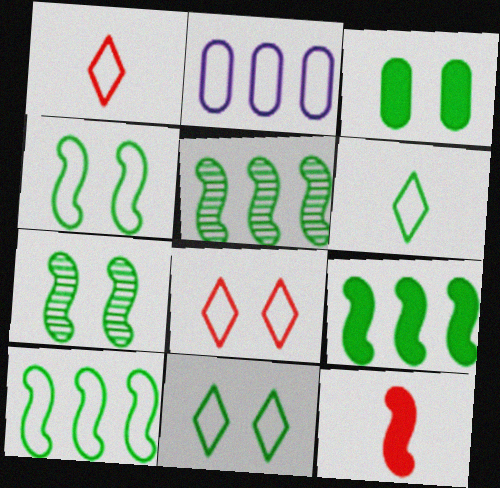[[1, 2, 4], 
[3, 5, 6], 
[3, 7, 11], 
[5, 9, 10]]